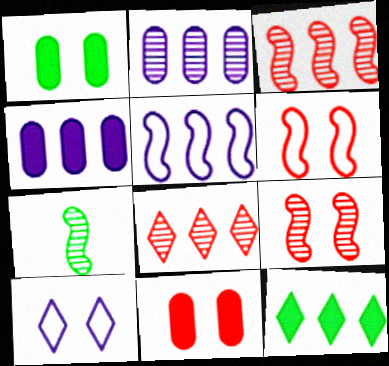[[1, 9, 10]]